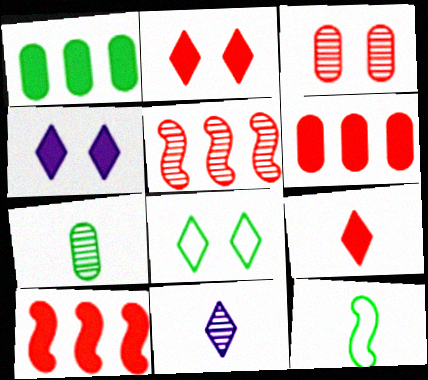[]